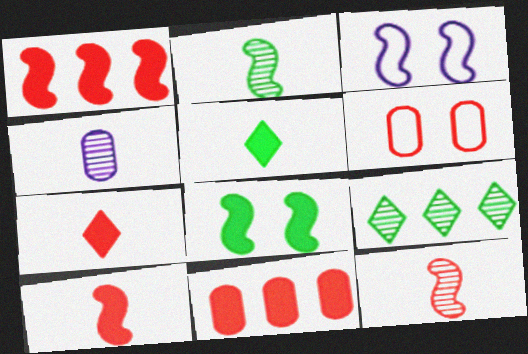[[1, 2, 3]]